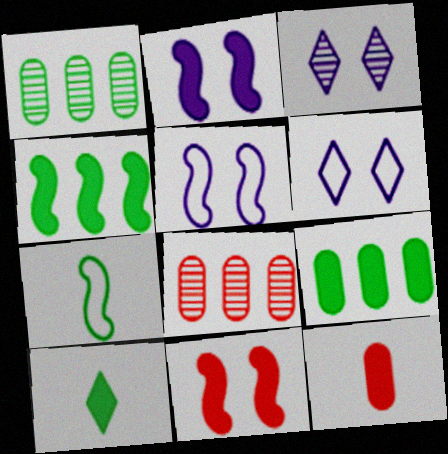[[5, 8, 10]]